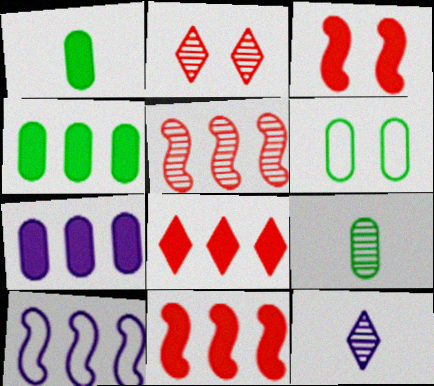[[1, 2, 10], 
[4, 6, 9], 
[6, 11, 12]]